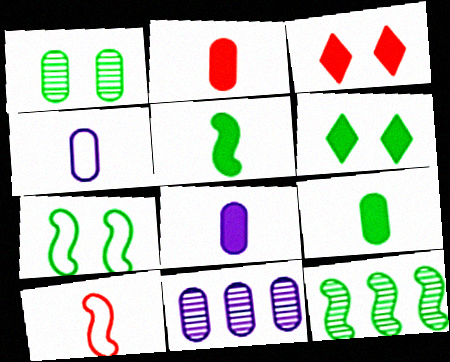[[1, 6, 7], 
[2, 8, 9], 
[3, 4, 12], 
[5, 7, 12], 
[6, 10, 11]]